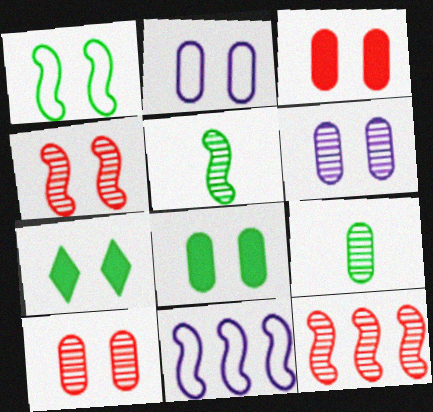[[2, 4, 7], 
[2, 8, 10]]